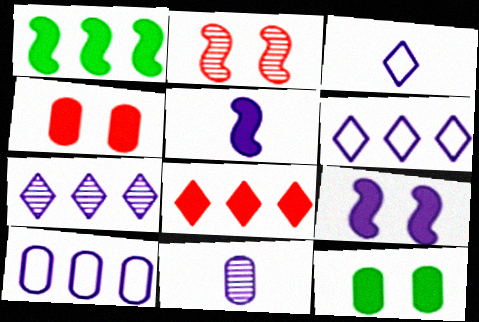[[3, 5, 11], 
[5, 8, 12], 
[6, 9, 11]]